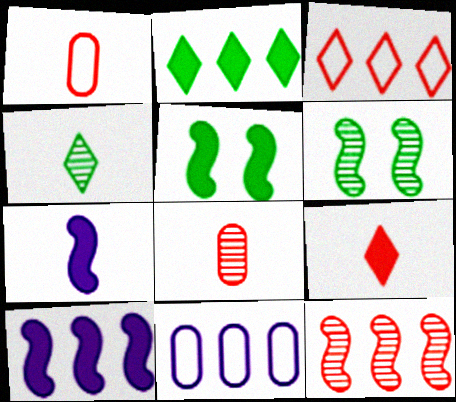[[1, 4, 7], 
[2, 11, 12], 
[6, 9, 11]]